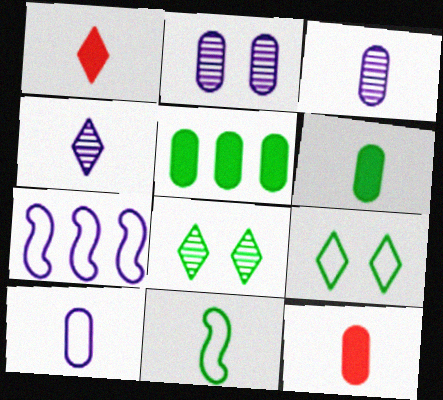[[1, 3, 11], 
[4, 11, 12], 
[5, 8, 11], 
[7, 8, 12]]